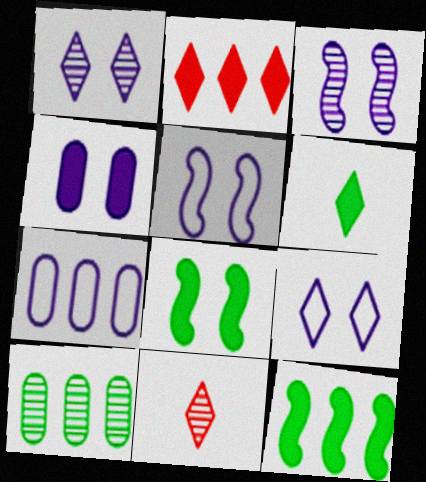[[1, 4, 5], 
[3, 4, 9], 
[3, 10, 11], 
[7, 8, 11]]